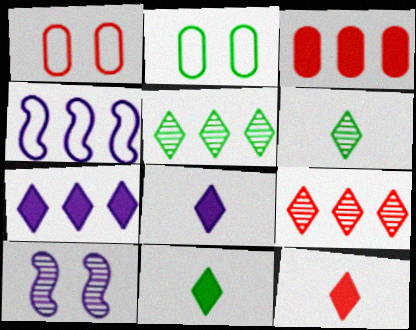[[3, 4, 5], 
[8, 11, 12]]